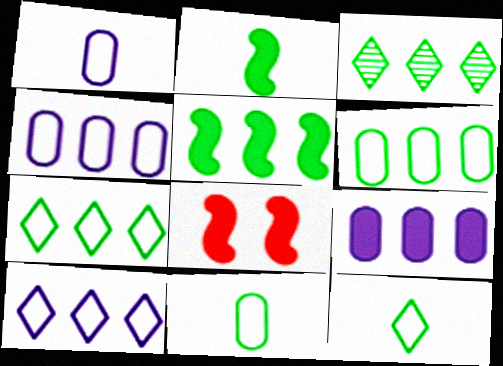[[1, 3, 8], 
[3, 5, 6]]